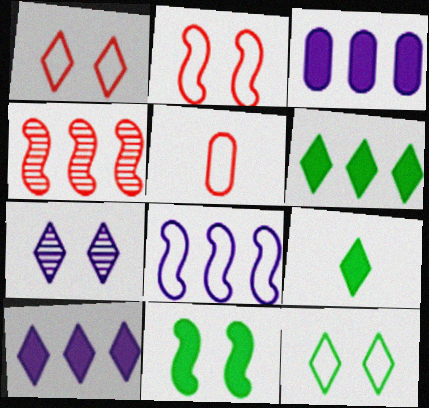[[5, 8, 12]]